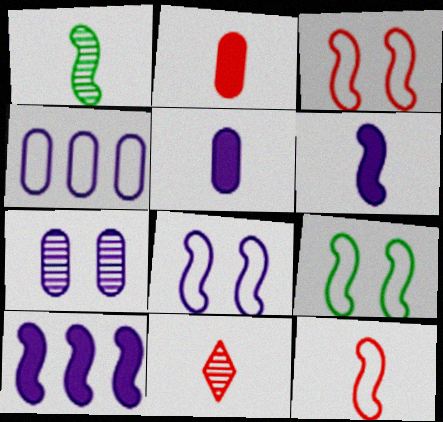[[1, 3, 10], 
[1, 6, 12], 
[2, 11, 12], 
[3, 8, 9], 
[4, 5, 7]]